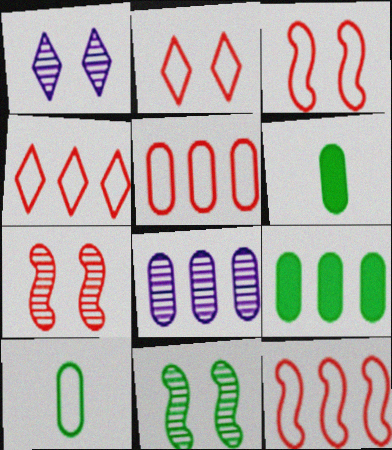[[1, 6, 12], 
[4, 5, 12], 
[5, 8, 9]]